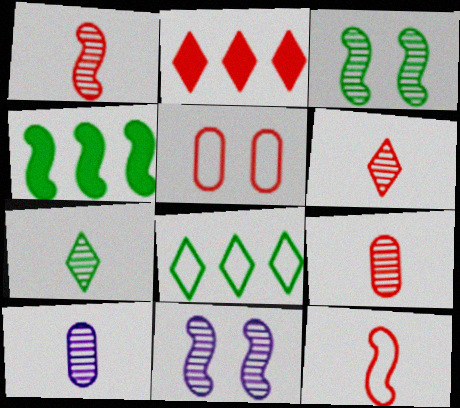[[1, 2, 5], 
[1, 6, 9], 
[1, 7, 10], 
[4, 11, 12]]